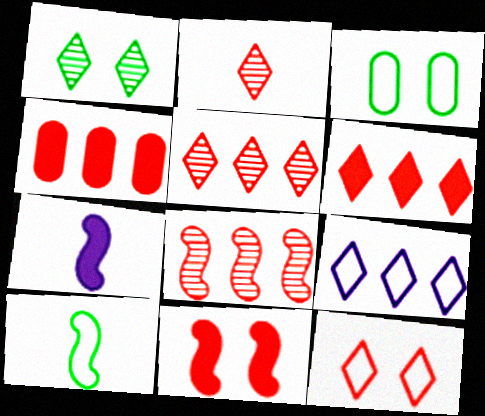[[2, 6, 12], 
[3, 5, 7]]